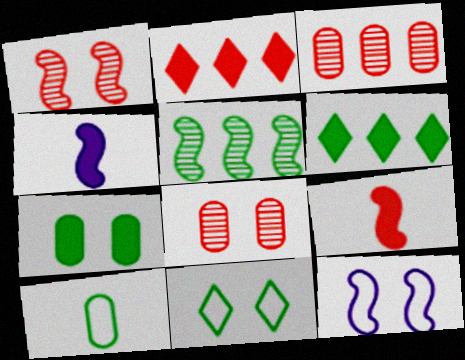[[2, 4, 7], 
[3, 4, 11], 
[5, 9, 12]]